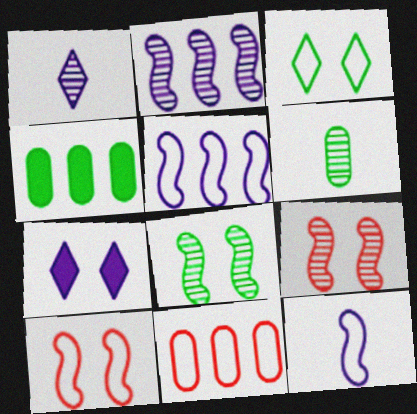[[1, 4, 10], 
[3, 11, 12]]